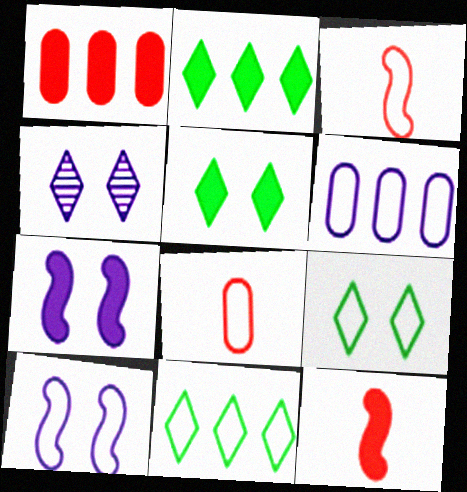[[3, 6, 9], 
[8, 10, 11]]